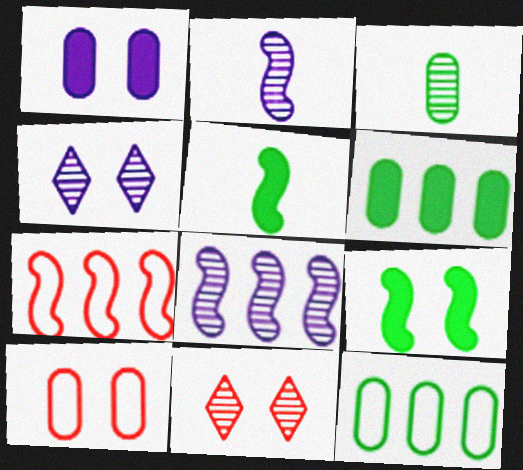[[2, 7, 9], 
[3, 8, 11], 
[4, 9, 10]]